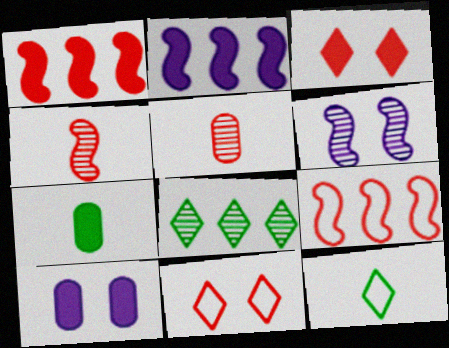[[1, 5, 11], 
[2, 3, 7], 
[3, 5, 9], 
[5, 6, 8]]